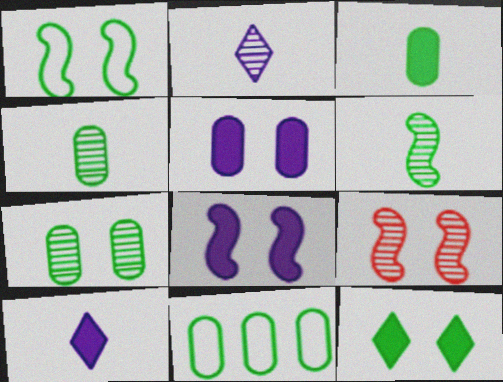[[1, 7, 12], 
[1, 8, 9], 
[3, 7, 11], 
[6, 11, 12], 
[9, 10, 11]]